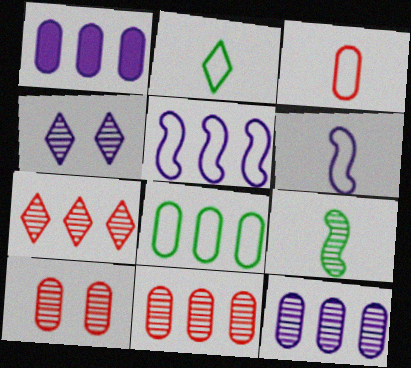[[1, 4, 6], 
[1, 8, 11], 
[2, 3, 6], 
[4, 9, 11]]